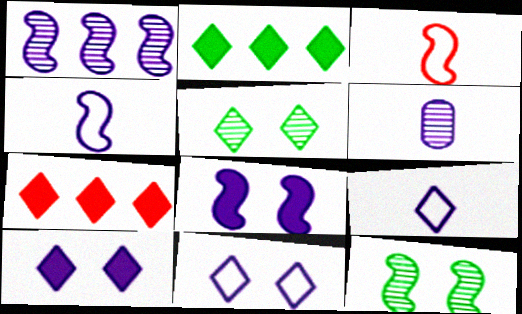[[1, 4, 8], 
[5, 7, 9]]